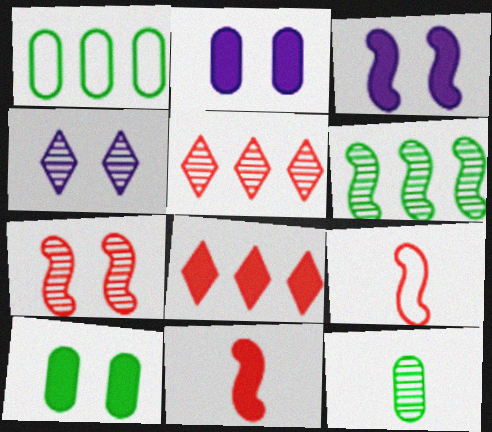[[1, 4, 11], 
[1, 10, 12], 
[3, 6, 9]]